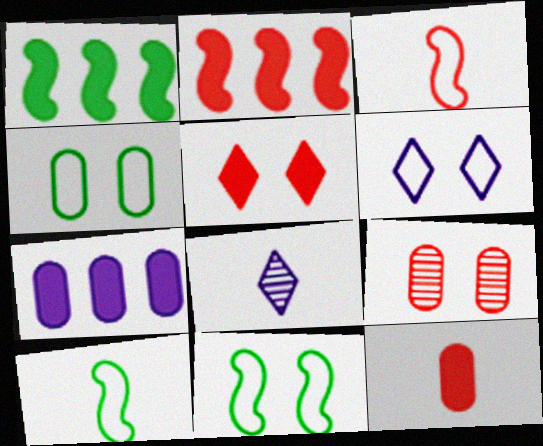[[2, 4, 8], 
[2, 5, 12], 
[8, 10, 12]]